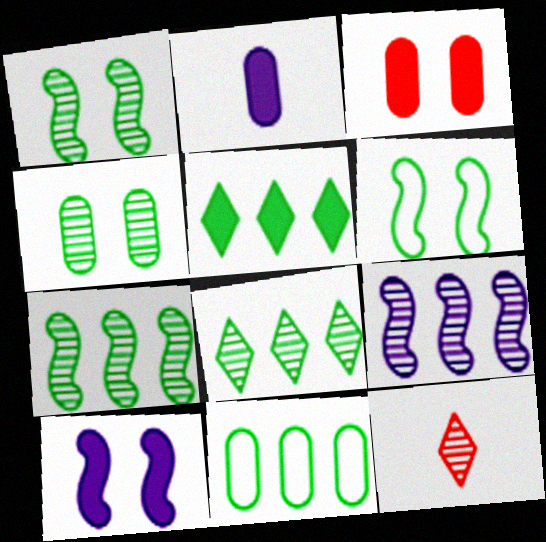[[4, 9, 12], 
[5, 7, 11], 
[10, 11, 12]]